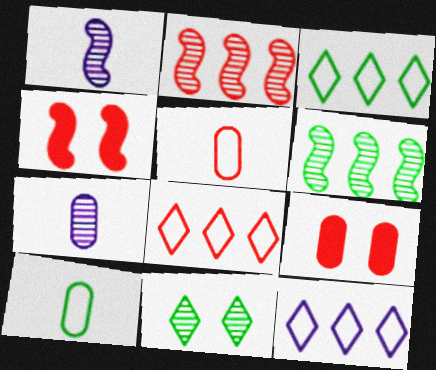[[1, 3, 9], 
[2, 7, 11], 
[3, 4, 7], 
[3, 8, 12]]